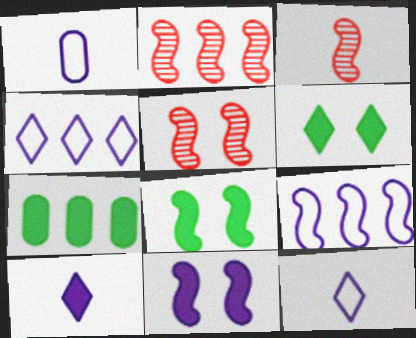[[1, 2, 6], 
[2, 3, 5], 
[2, 4, 7], 
[3, 8, 9], 
[5, 7, 12]]